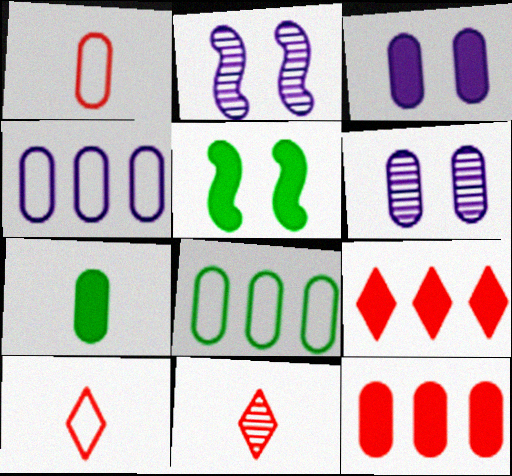[[3, 7, 12], 
[4, 5, 11]]